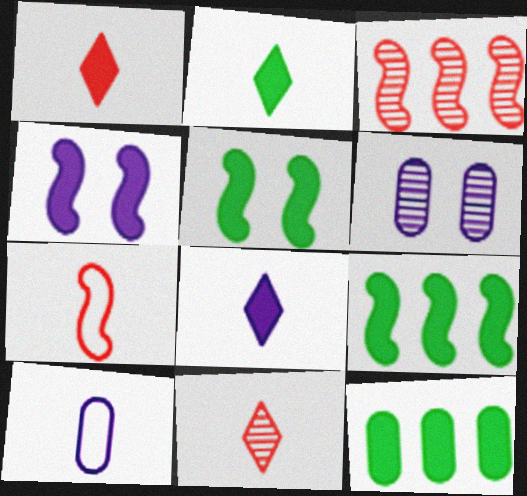[[1, 2, 8], 
[1, 4, 12], 
[2, 5, 12]]